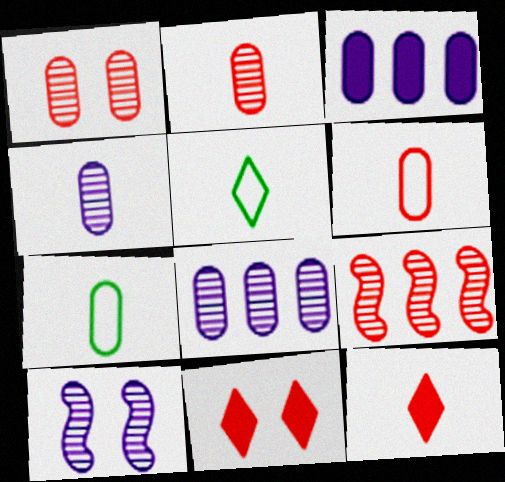[[1, 3, 7], 
[6, 9, 11]]